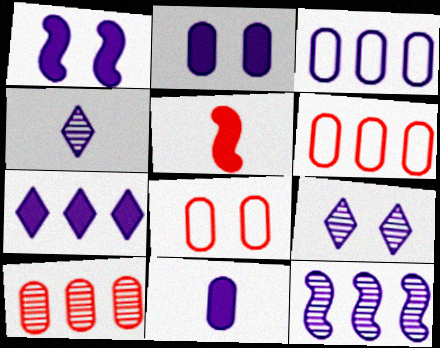[[1, 3, 4], 
[1, 7, 11], 
[3, 7, 12]]